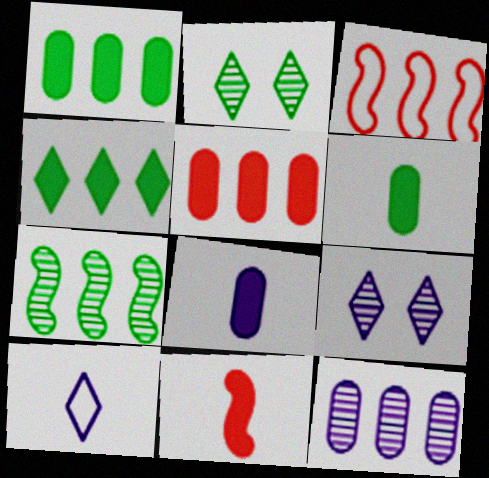[[2, 3, 8], 
[3, 4, 12], 
[3, 6, 9]]